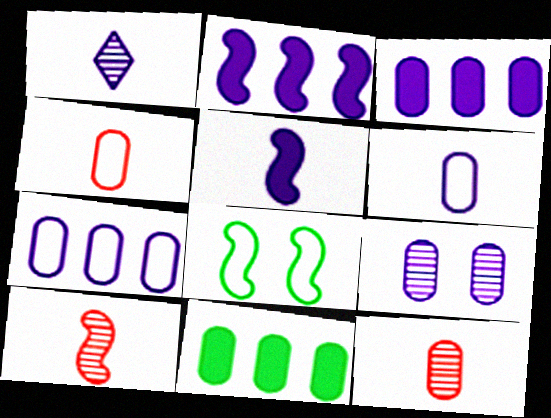[[1, 5, 6], 
[2, 8, 10], 
[3, 6, 9], 
[4, 9, 11]]